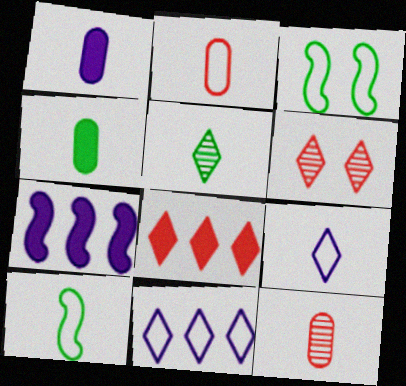[[2, 3, 11], 
[2, 9, 10], 
[4, 5, 10]]